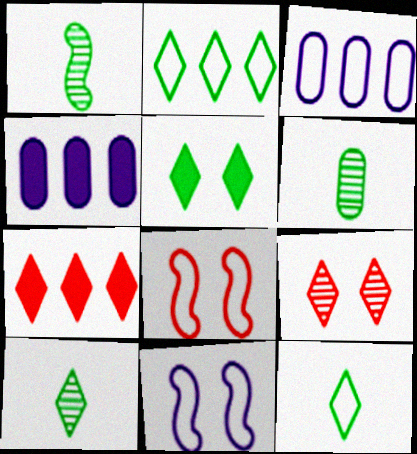[[1, 6, 10], 
[2, 5, 10], 
[3, 8, 12], 
[4, 8, 10], 
[6, 7, 11]]